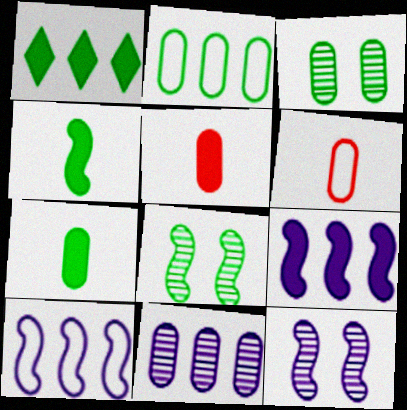[[1, 6, 12], 
[2, 3, 7]]